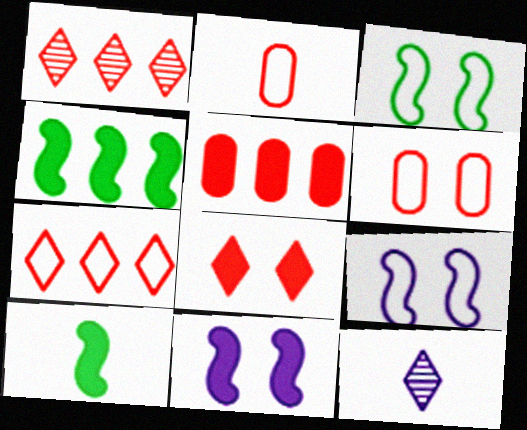[[2, 10, 12], 
[3, 5, 12], 
[4, 6, 12]]